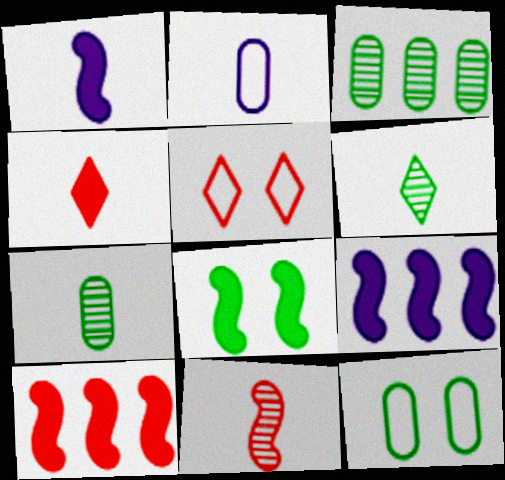[[1, 3, 5], 
[1, 8, 10], 
[5, 7, 9]]